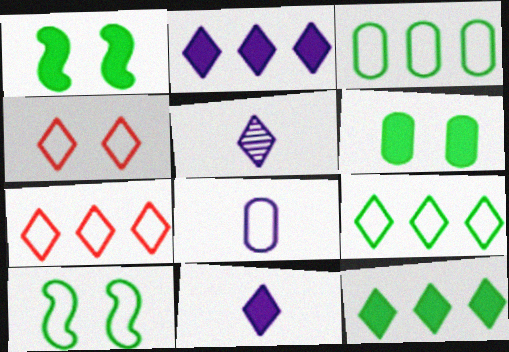[[4, 5, 12], 
[7, 8, 10]]